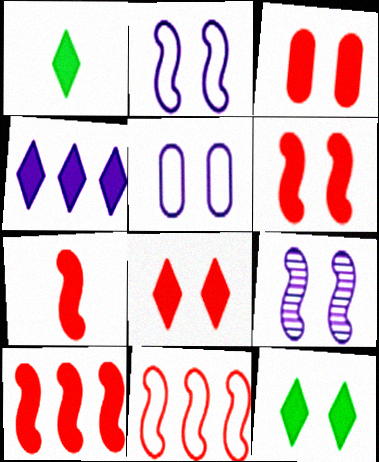[[1, 4, 8], 
[3, 6, 8], 
[6, 7, 10]]